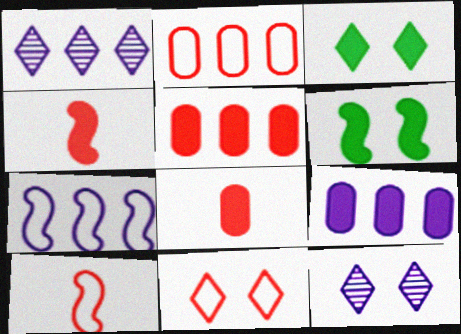[[1, 7, 9], 
[2, 10, 11], 
[3, 4, 9], 
[3, 11, 12]]